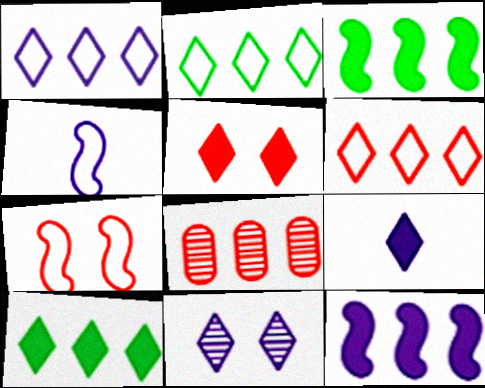[[1, 2, 6], 
[1, 3, 8], 
[1, 9, 11], 
[2, 8, 12], 
[5, 9, 10]]